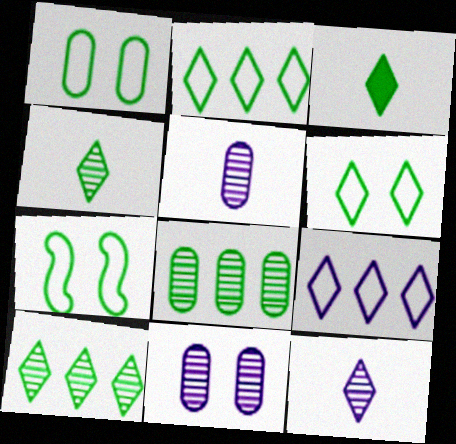[[1, 6, 7], 
[3, 6, 10], 
[3, 7, 8]]